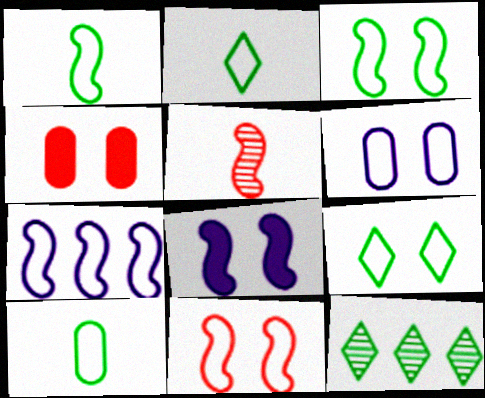[[1, 2, 10], 
[1, 7, 11], 
[6, 9, 11]]